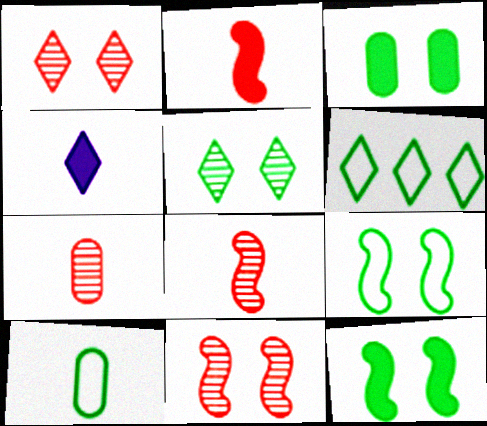[[1, 4, 6], 
[3, 5, 9], 
[4, 8, 10], 
[6, 9, 10]]